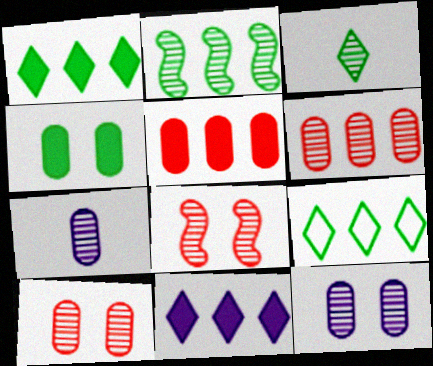[]